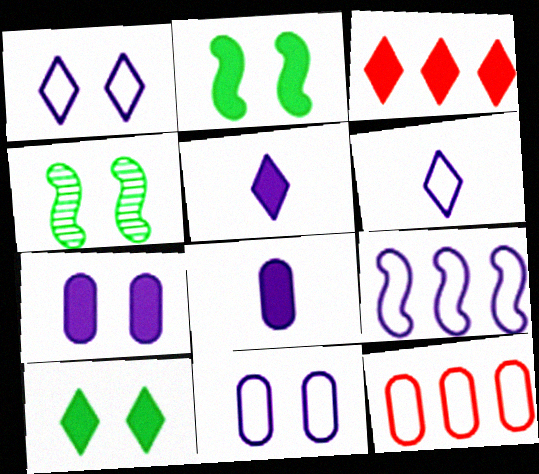[[2, 3, 8], 
[3, 5, 10], 
[4, 5, 12], 
[6, 9, 11]]